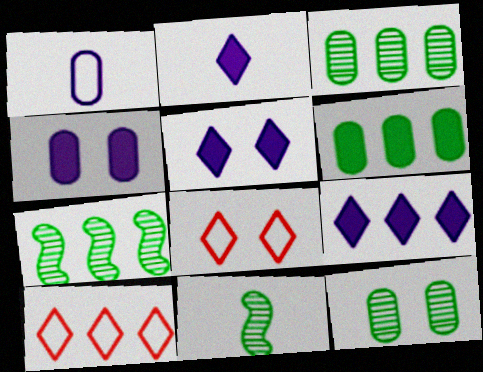[[2, 5, 9], 
[4, 10, 11]]